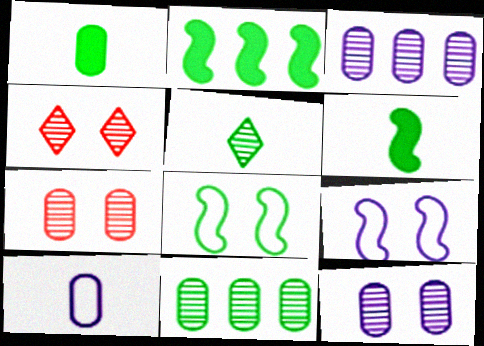[[2, 4, 10]]